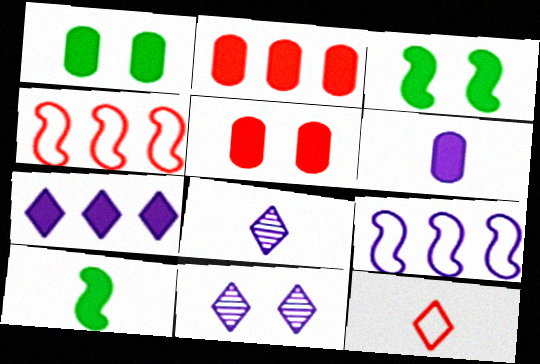[[1, 2, 6], 
[1, 4, 8], 
[5, 7, 10], 
[6, 9, 11]]